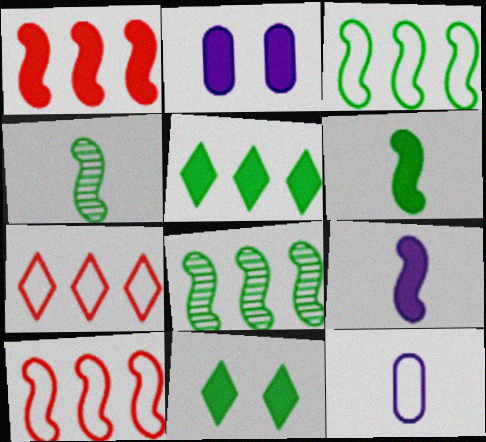[[2, 4, 7]]